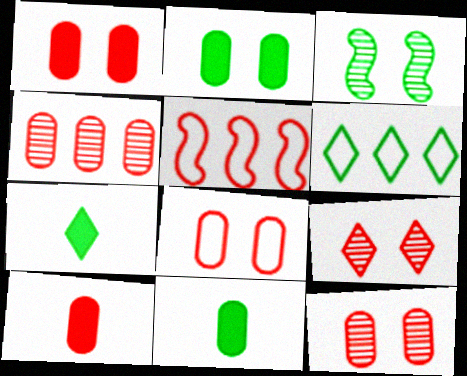[[1, 8, 12], 
[3, 6, 11], 
[4, 8, 10], 
[5, 9, 10]]